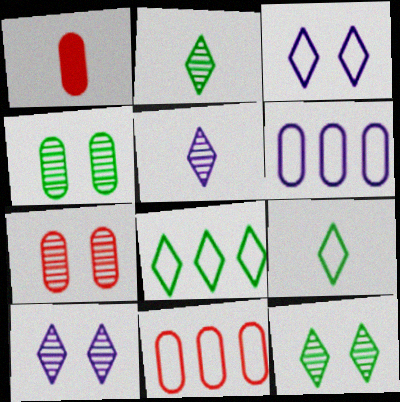[[1, 4, 6], 
[1, 7, 11]]